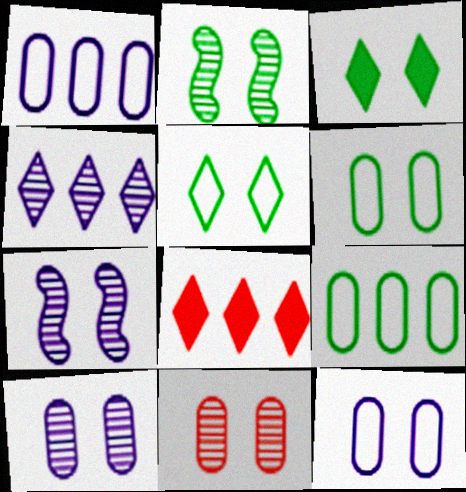[[2, 3, 6]]